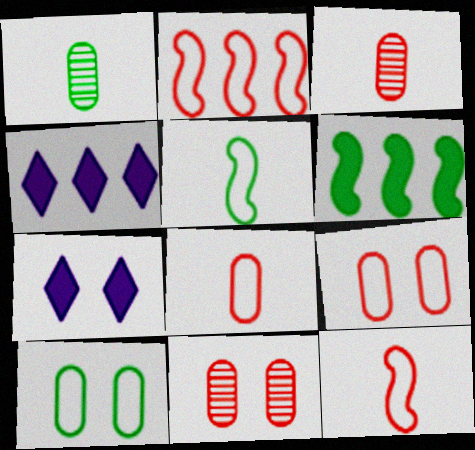[[1, 2, 7], 
[4, 5, 11]]